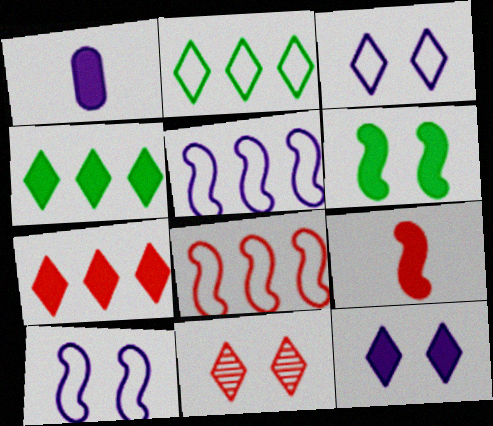[[1, 6, 7]]